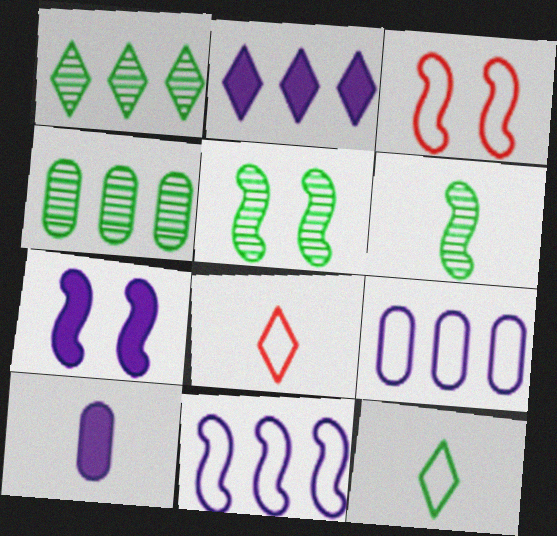[[1, 3, 10], 
[2, 7, 10], 
[3, 5, 7], 
[3, 9, 12], 
[4, 7, 8], 
[6, 8, 10]]